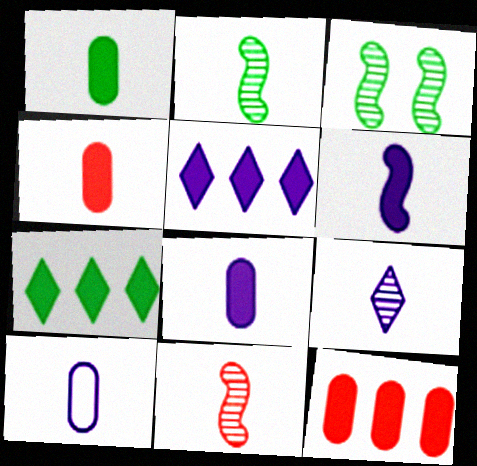[[1, 4, 8], 
[6, 9, 10]]